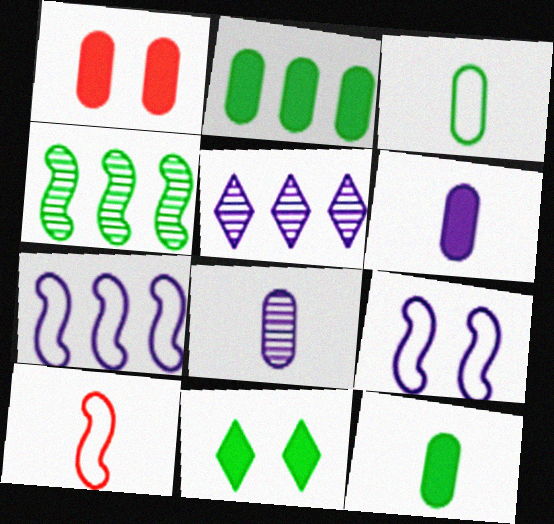[[1, 2, 6], 
[3, 4, 11], 
[5, 6, 9]]